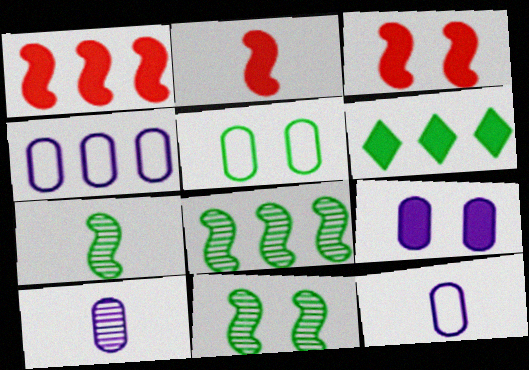[[1, 2, 3], 
[2, 6, 9], 
[4, 9, 10], 
[5, 6, 7], 
[7, 8, 11]]